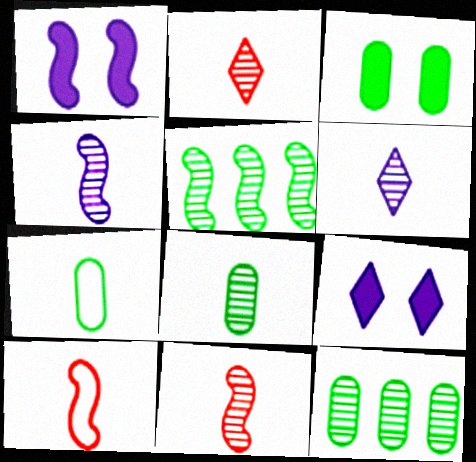[[1, 5, 10], 
[2, 4, 8], 
[3, 7, 12], 
[6, 8, 11], 
[9, 10, 12]]